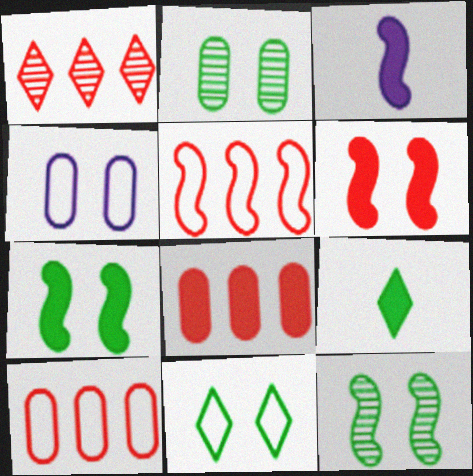[[1, 5, 8], 
[2, 7, 11], 
[3, 5, 12]]